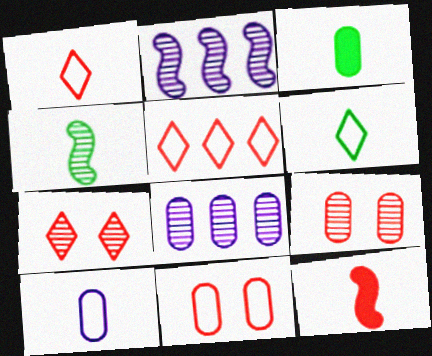[[3, 4, 6], 
[3, 8, 11], 
[4, 7, 8], 
[5, 9, 12]]